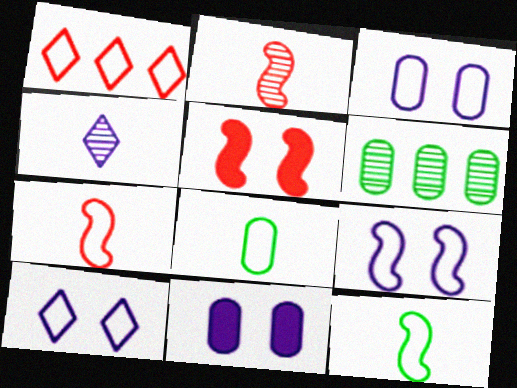[[1, 3, 12], 
[1, 8, 9], 
[3, 9, 10]]